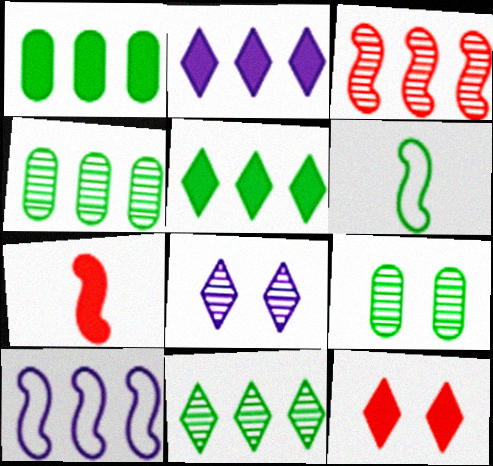[[5, 6, 9]]